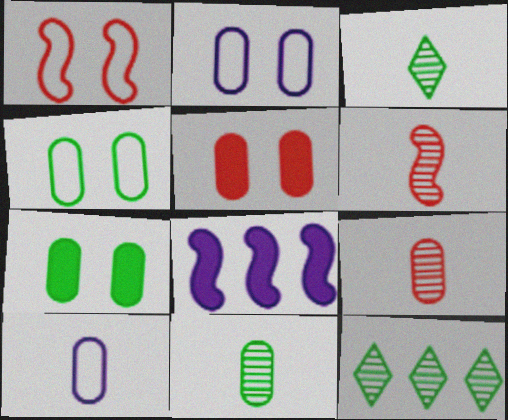[]